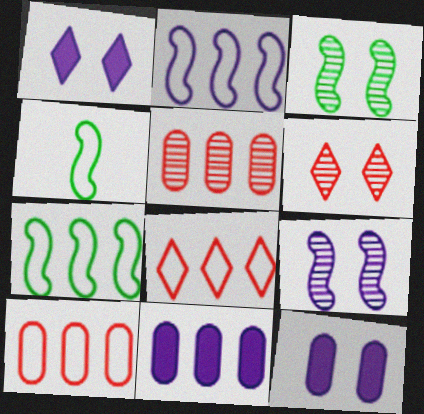[[1, 4, 5], 
[4, 6, 11]]